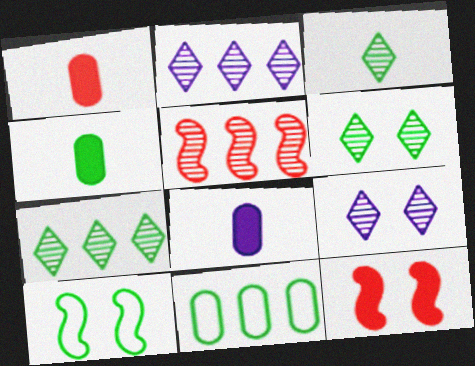[[1, 2, 10], 
[1, 4, 8], 
[3, 6, 7], 
[4, 7, 10]]